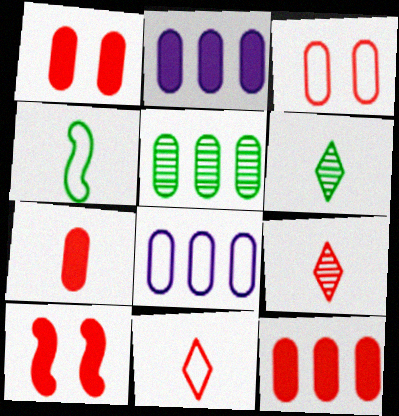[[1, 7, 12], 
[5, 8, 12], 
[6, 8, 10]]